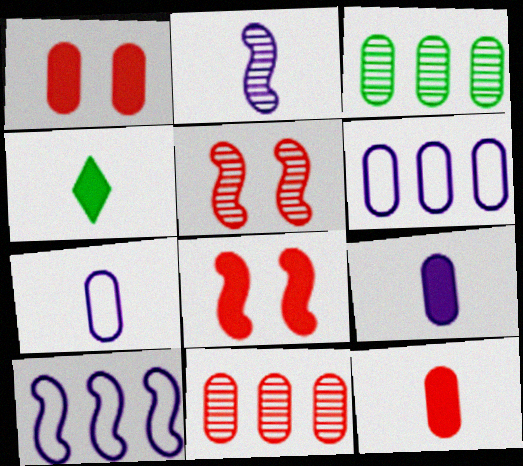[[1, 3, 7], 
[4, 5, 6]]